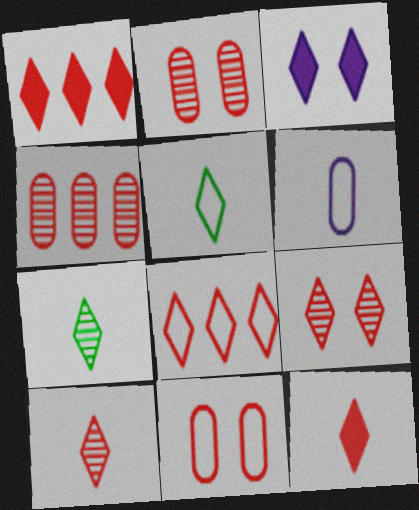[[3, 7, 8], 
[8, 9, 12]]